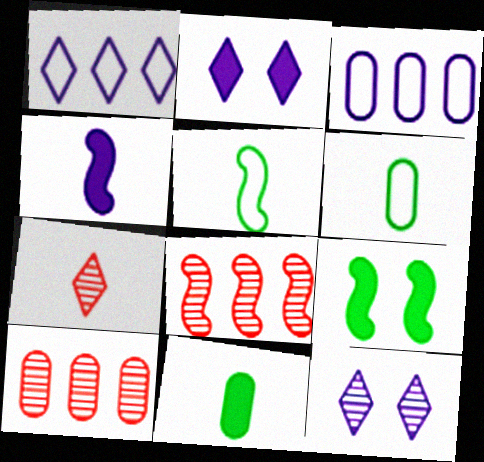[[2, 5, 10], 
[2, 6, 8], 
[3, 4, 12], 
[3, 7, 9], 
[4, 6, 7]]